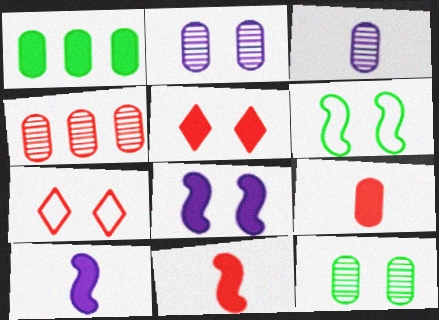[[1, 5, 10], 
[2, 5, 6], 
[3, 4, 12], 
[4, 7, 11], 
[7, 8, 12]]